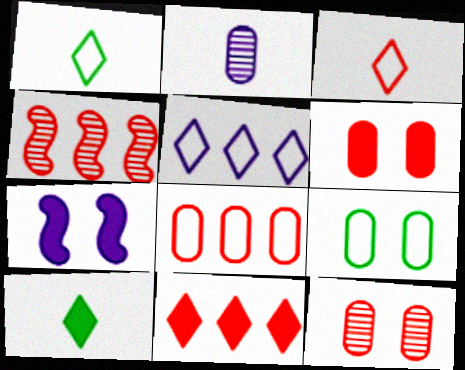[[2, 5, 7], 
[3, 4, 6], 
[4, 8, 11]]